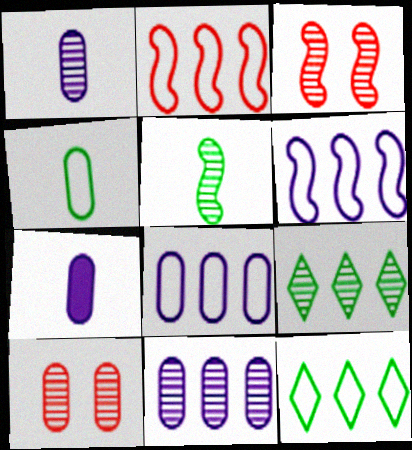[[1, 3, 9], 
[2, 8, 12], 
[3, 7, 12]]